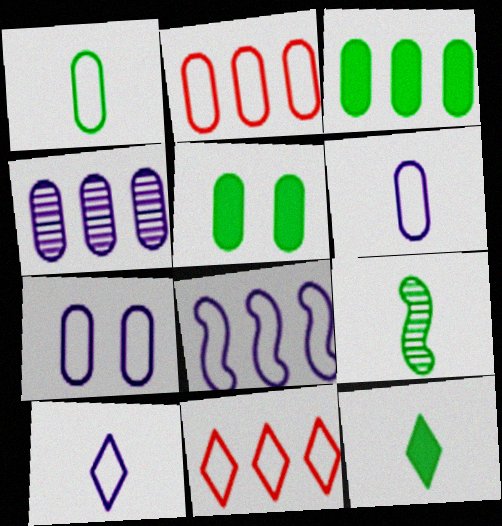[[1, 2, 7], 
[1, 9, 12], 
[2, 3, 4], 
[7, 8, 10]]